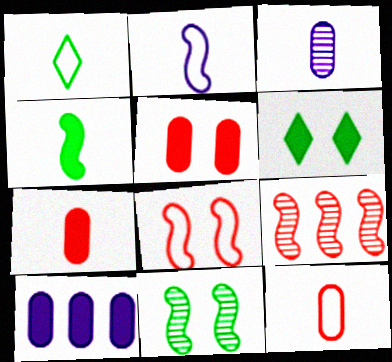[[1, 2, 12]]